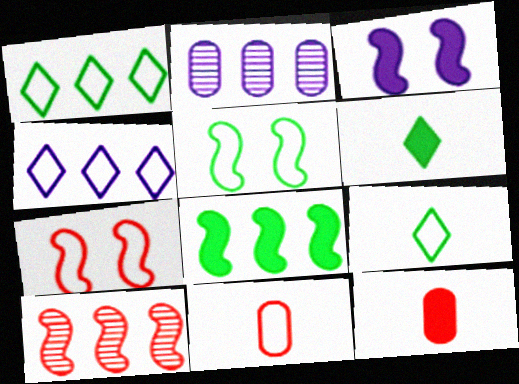[[2, 6, 7], 
[4, 5, 11]]